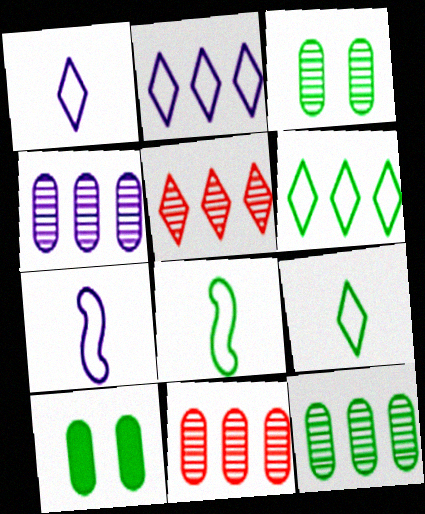[[4, 11, 12], 
[5, 7, 10]]